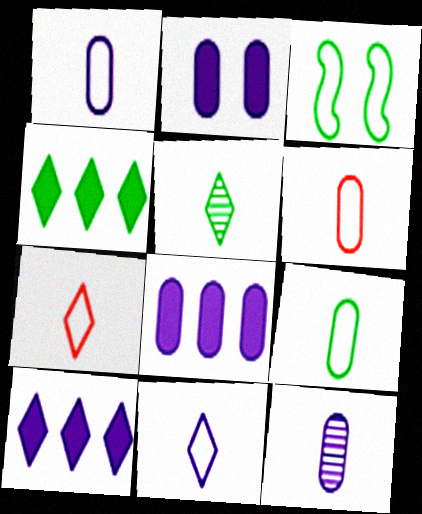[[1, 6, 9]]